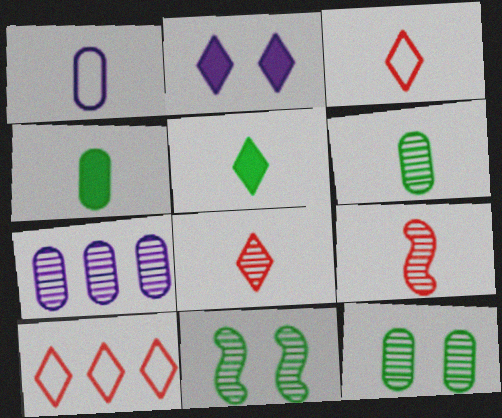[[1, 5, 9], 
[7, 8, 11]]